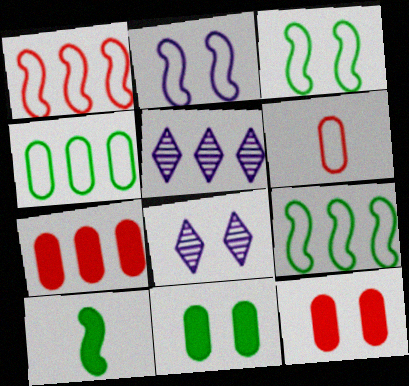[[3, 8, 12], 
[5, 7, 9]]